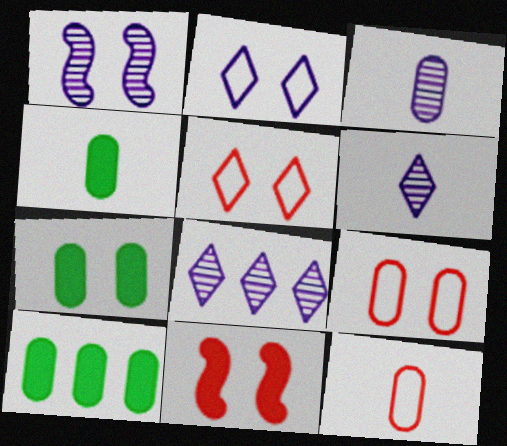[[1, 3, 8], 
[1, 5, 7], 
[3, 4, 12], 
[3, 9, 10], 
[4, 7, 10]]